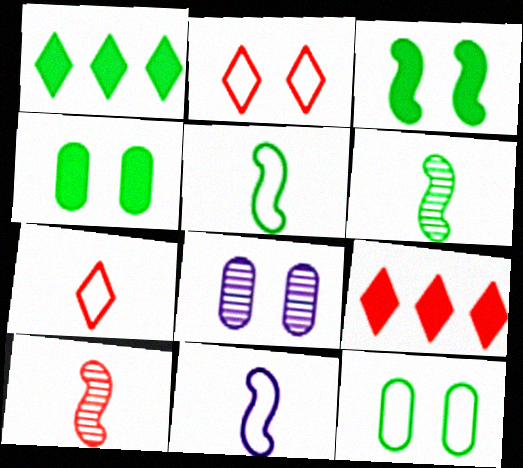[[1, 6, 12], 
[2, 3, 8], 
[5, 8, 9]]